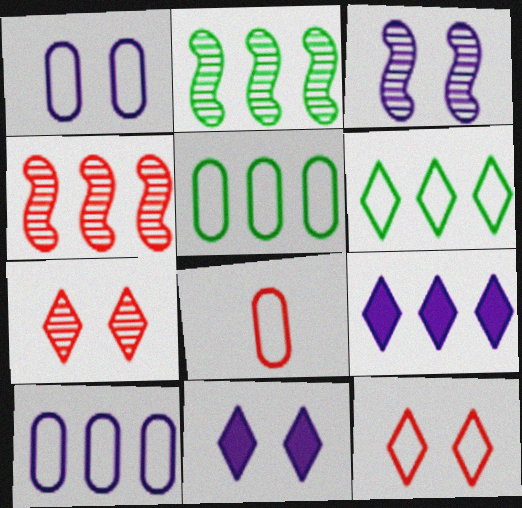[[1, 3, 11], 
[1, 5, 8], 
[2, 8, 11], 
[4, 5, 9]]